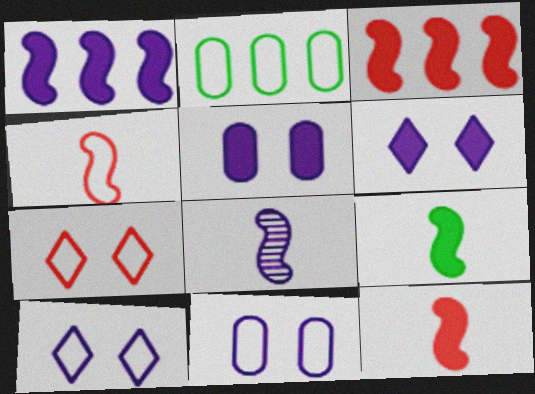[[2, 4, 10], 
[4, 8, 9]]